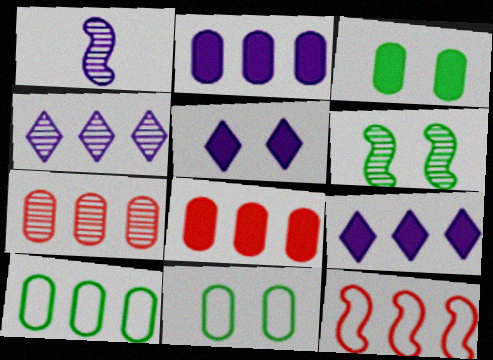[[2, 7, 10]]